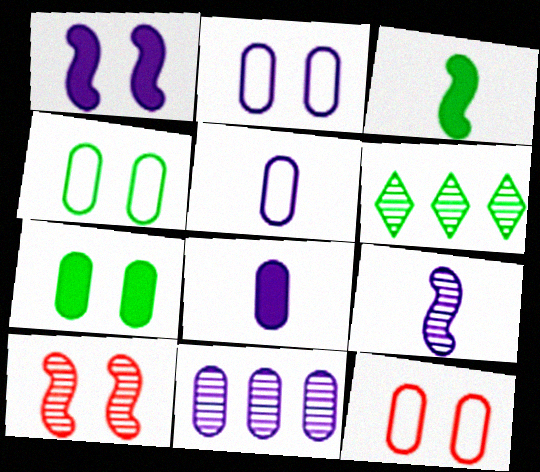[[2, 4, 12], 
[2, 8, 11], 
[3, 4, 6]]